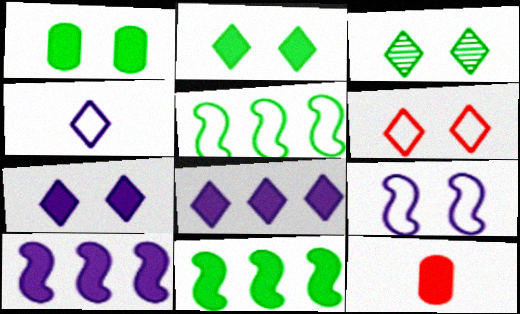[[2, 10, 12], 
[3, 6, 7], 
[7, 11, 12]]